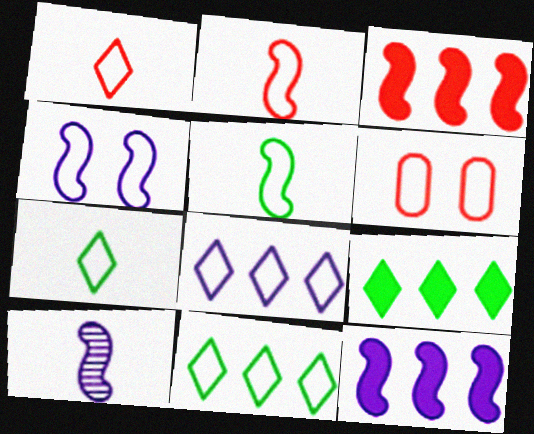[[4, 10, 12], 
[5, 6, 8], 
[6, 9, 10]]